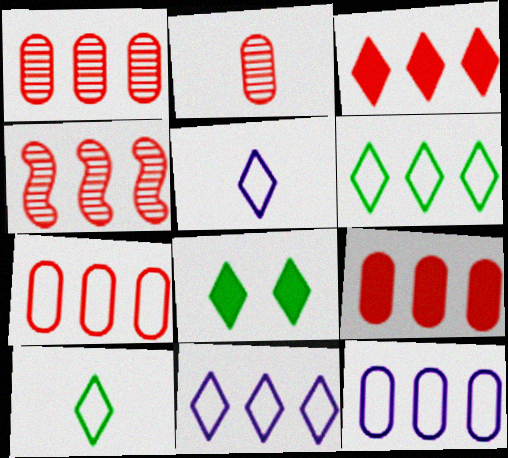[[1, 7, 9], 
[3, 4, 7]]